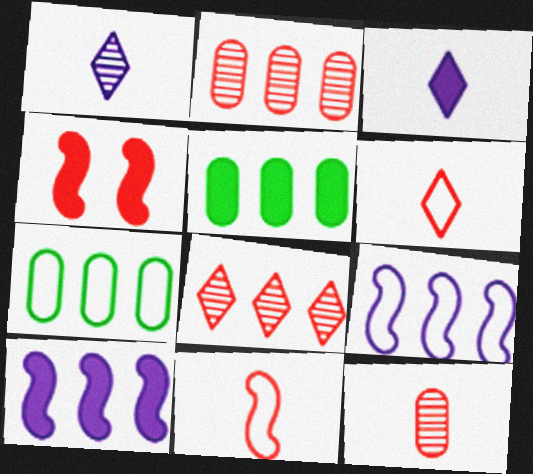[[1, 4, 7], 
[2, 4, 6], 
[3, 4, 5], 
[5, 8, 9], 
[7, 8, 10]]